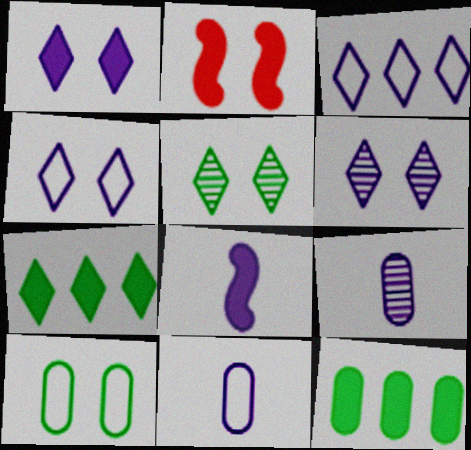[[1, 4, 6], 
[2, 6, 10]]